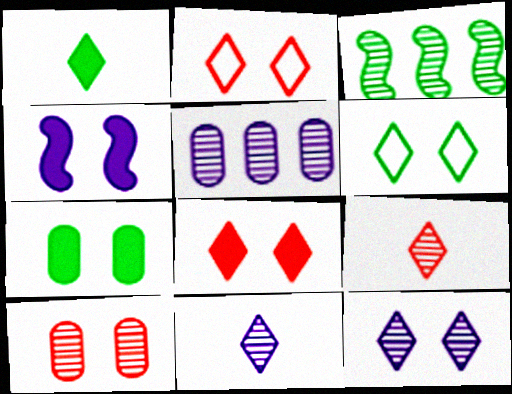[[3, 10, 11], 
[4, 6, 10], 
[4, 7, 8], 
[6, 8, 12]]